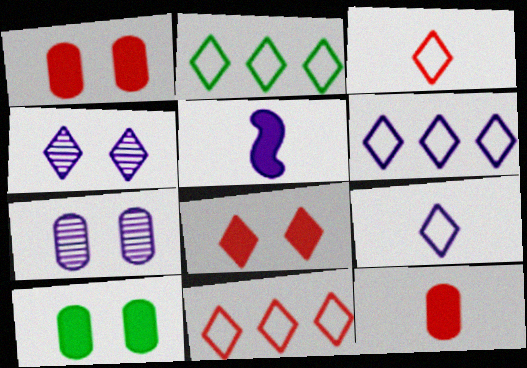[[2, 6, 11], 
[5, 6, 7]]